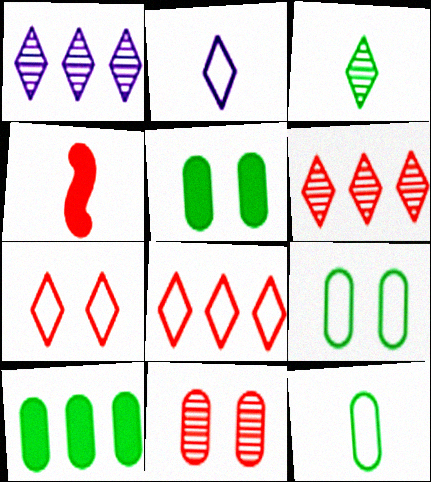[[1, 4, 9], 
[4, 8, 11]]